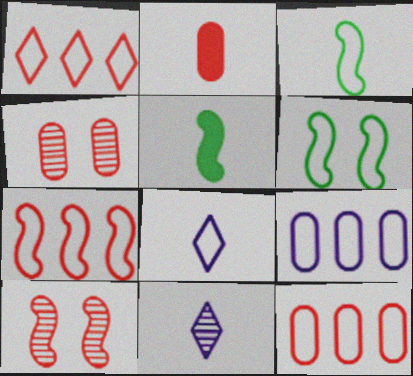[[1, 2, 10], 
[1, 7, 12], 
[2, 3, 11], 
[2, 4, 12], 
[6, 8, 12]]